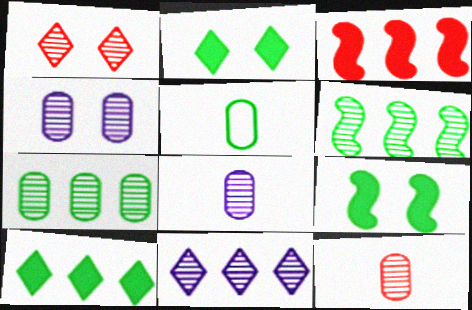[[1, 6, 8], 
[2, 5, 6], 
[4, 7, 12]]